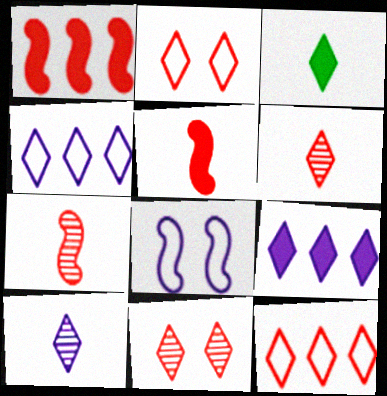[[3, 4, 11]]